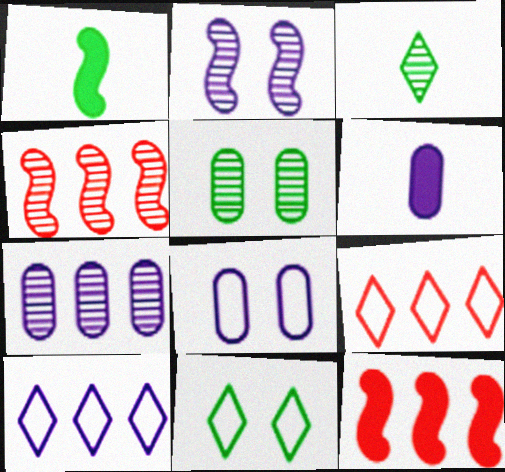[[2, 6, 10], 
[3, 8, 12], 
[4, 6, 11], 
[6, 7, 8]]